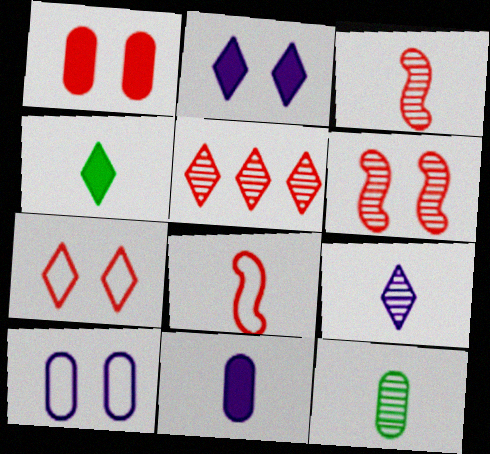[[1, 5, 8], 
[1, 6, 7], 
[3, 9, 12]]